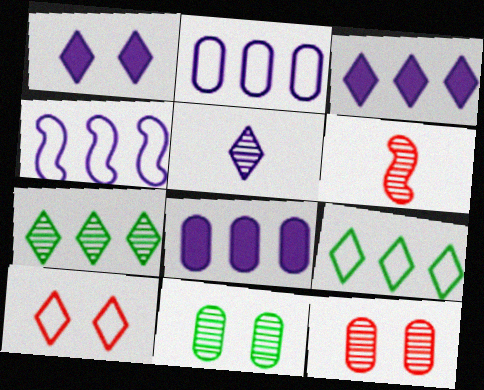[]